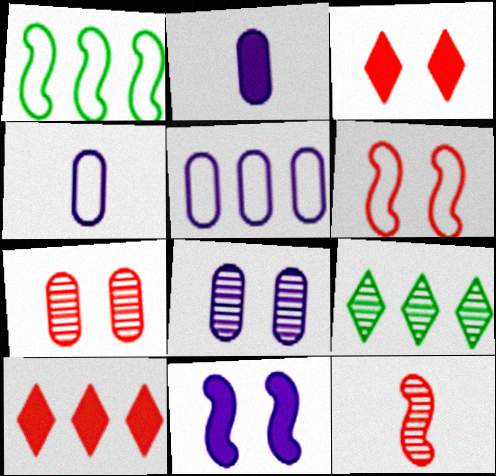[[1, 11, 12], 
[2, 5, 8], 
[2, 6, 9], 
[3, 6, 7], 
[8, 9, 12]]